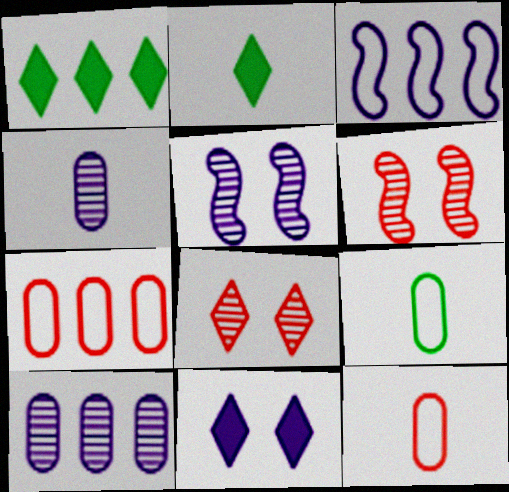[[1, 5, 12], 
[2, 5, 7], 
[3, 4, 11]]